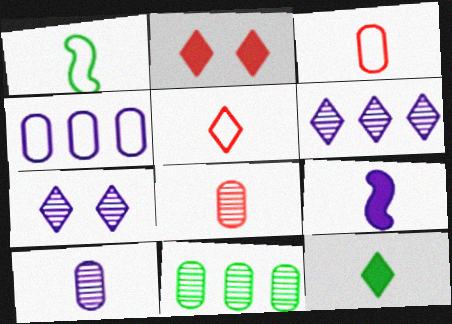[[4, 7, 9]]